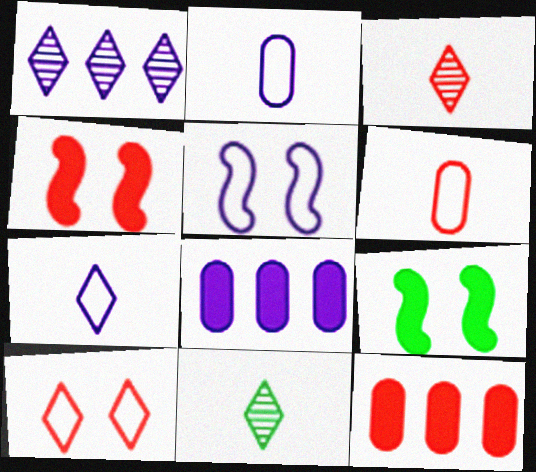[[1, 6, 9], 
[5, 11, 12]]